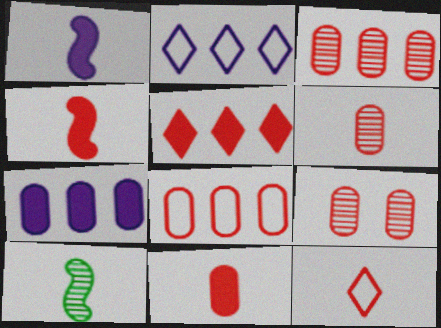[[3, 6, 9], 
[4, 6, 12], 
[8, 9, 11]]